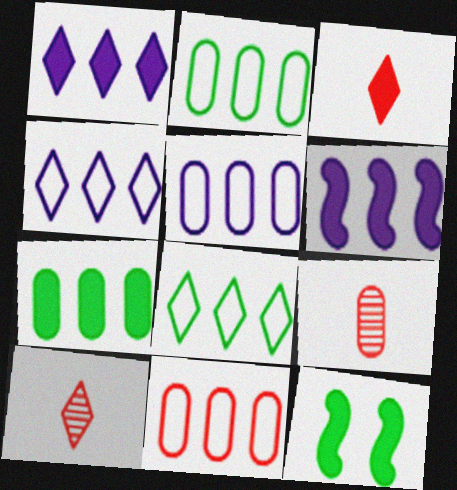[[2, 5, 11], 
[4, 9, 12], 
[5, 10, 12]]